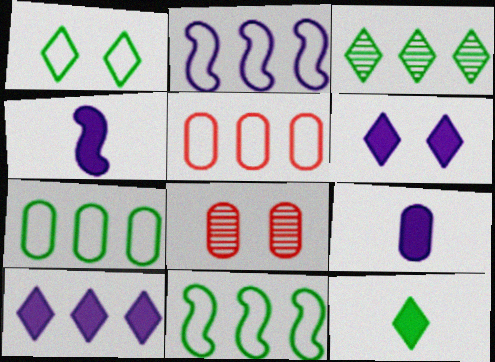[[1, 3, 12], 
[2, 8, 12], 
[7, 8, 9]]